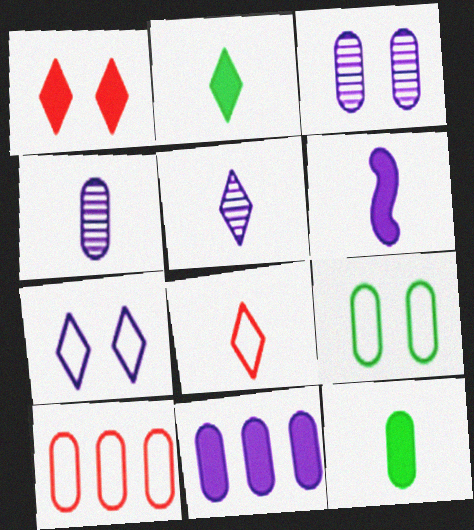[[2, 5, 8], 
[3, 10, 12]]